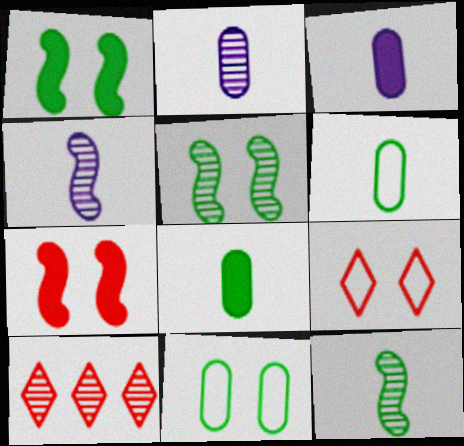[[2, 5, 10]]